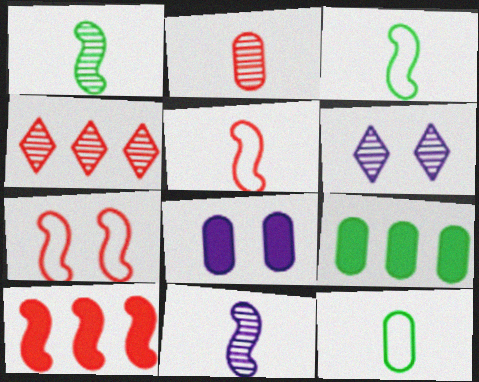[[3, 4, 8], 
[5, 6, 9], 
[6, 10, 12]]